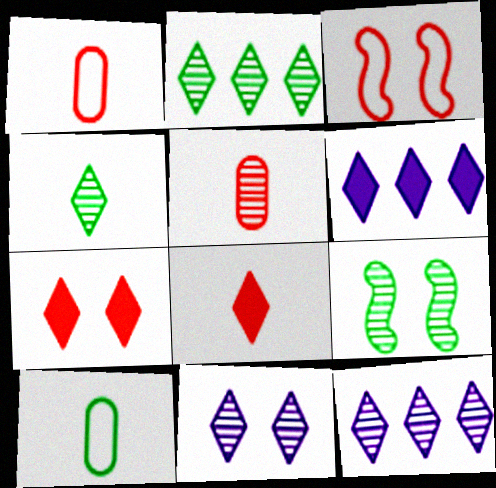[[1, 6, 9], 
[5, 9, 12]]